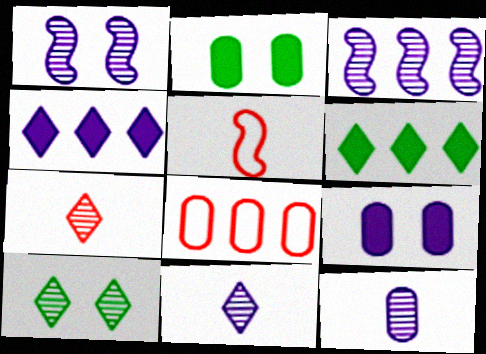[[2, 8, 12], 
[3, 6, 8]]